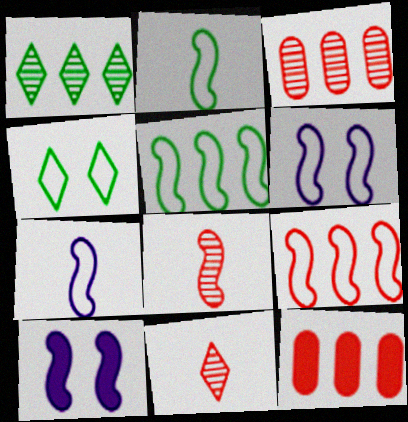[[2, 6, 9], 
[5, 8, 10]]